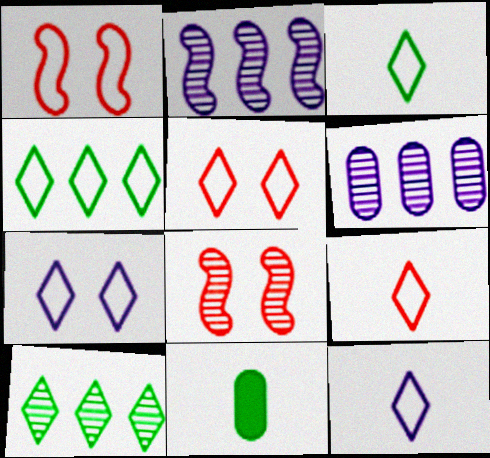[[2, 5, 11], 
[3, 9, 12], 
[4, 5, 12], 
[4, 7, 9]]